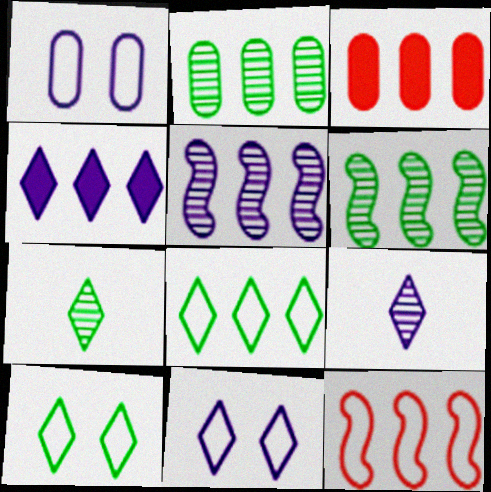[[2, 4, 12], 
[3, 5, 8], 
[4, 9, 11]]